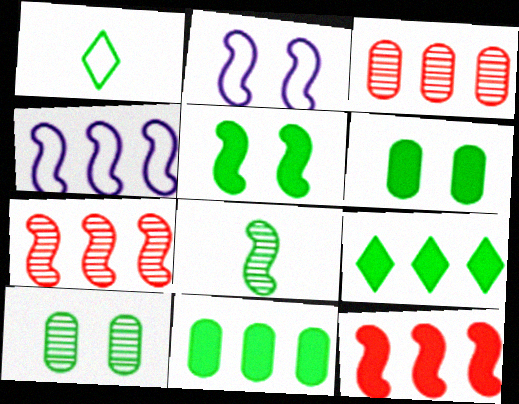[[2, 8, 12], 
[3, 4, 9]]